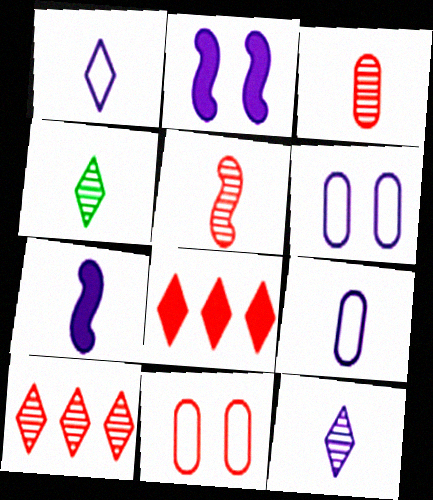[[5, 8, 11], 
[7, 9, 12]]